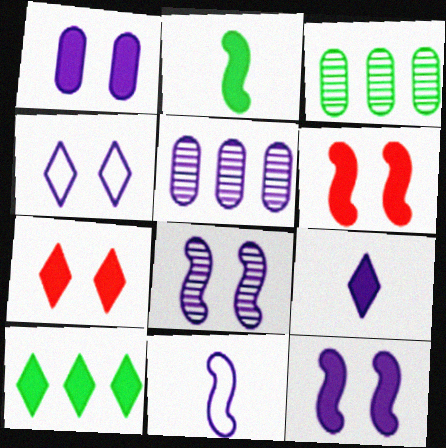[[1, 4, 8], 
[3, 7, 11], 
[7, 9, 10]]